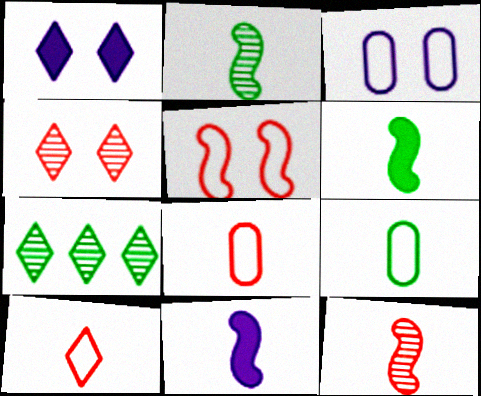[[1, 7, 10]]